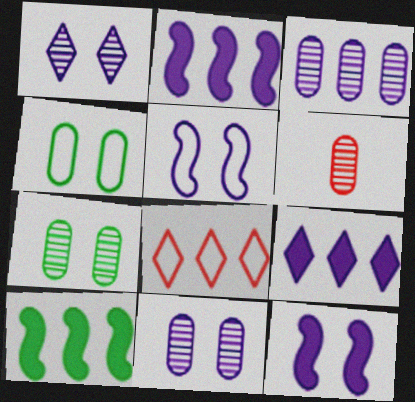[[3, 6, 7], 
[3, 8, 10]]